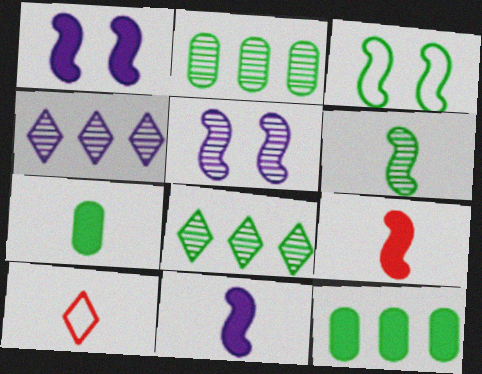[[1, 2, 10], 
[3, 7, 8], 
[5, 10, 12]]